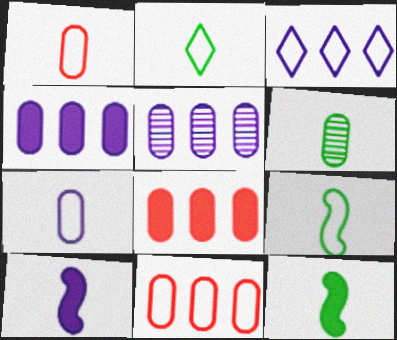[[2, 6, 12]]